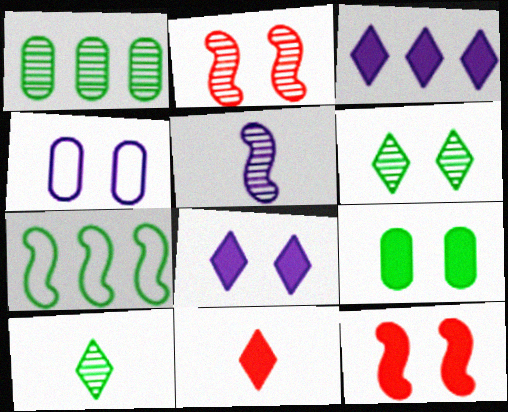[[3, 4, 5], 
[4, 6, 12], 
[5, 7, 12], 
[7, 9, 10], 
[8, 9, 12]]